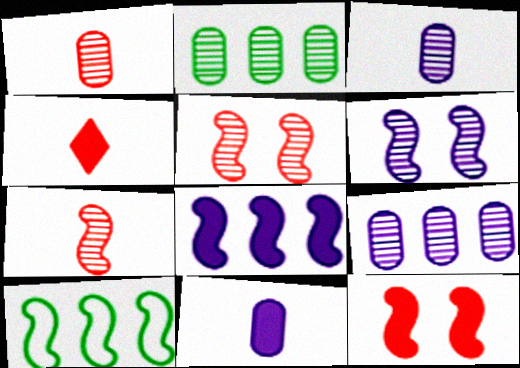[]